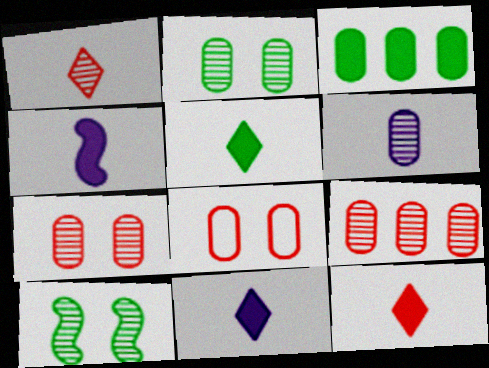[[2, 6, 9], 
[3, 6, 8], 
[5, 11, 12]]